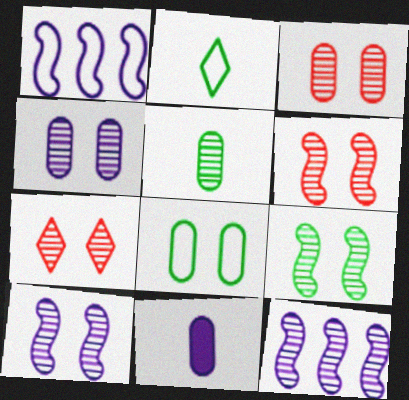[[3, 6, 7], 
[4, 7, 9], 
[5, 7, 12], 
[6, 9, 10]]